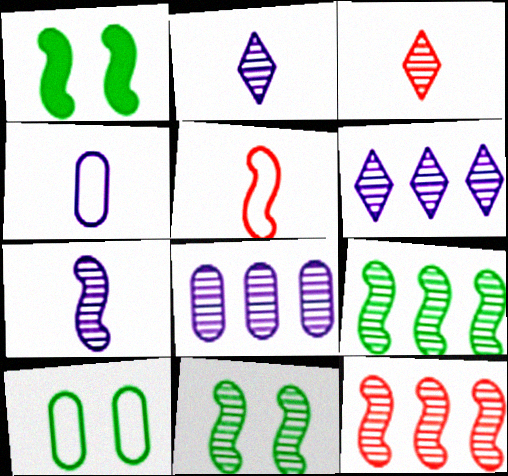[[3, 8, 11], 
[7, 11, 12]]